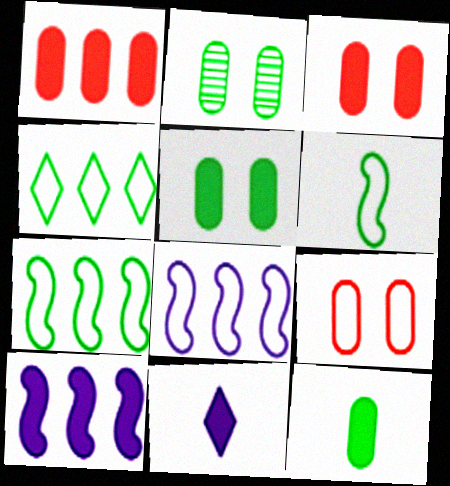[]